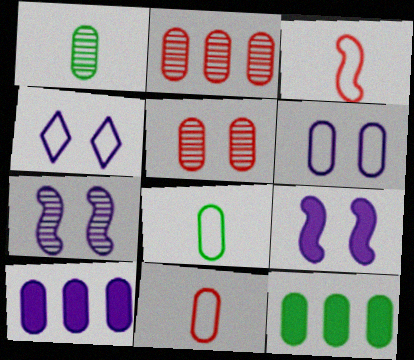[[5, 8, 10]]